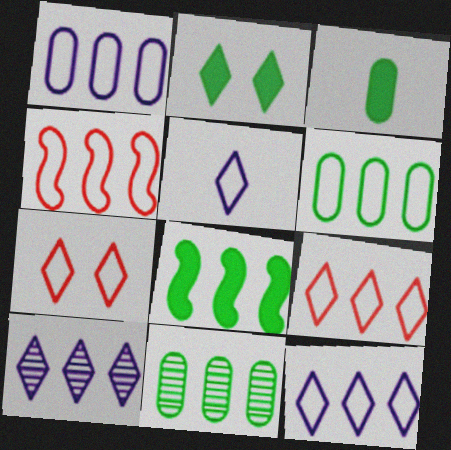[[2, 3, 8], 
[4, 6, 12]]